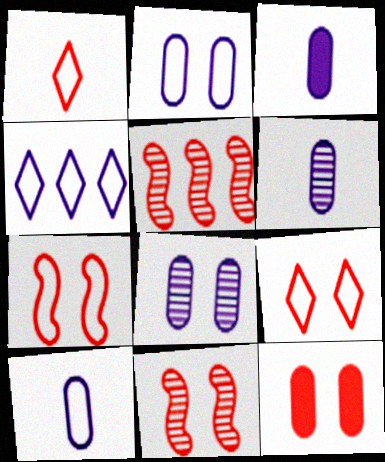[[1, 5, 12], 
[3, 6, 10], 
[9, 11, 12]]